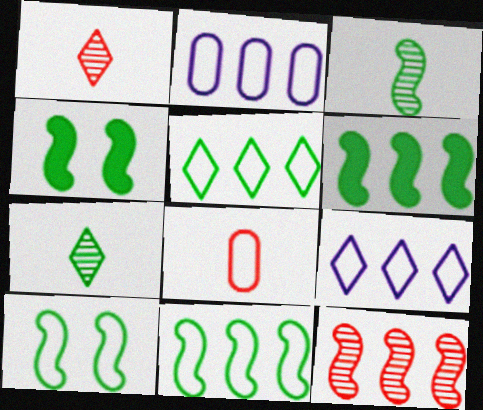[[1, 2, 4], 
[3, 4, 11], 
[3, 6, 10], 
[8, 9, 10]]